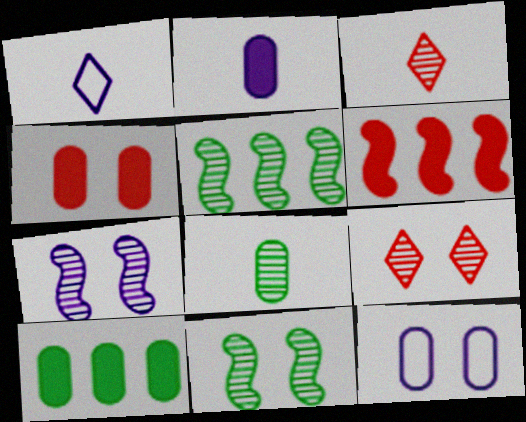[[1, 4, 5], 
[2, 4, 10]]